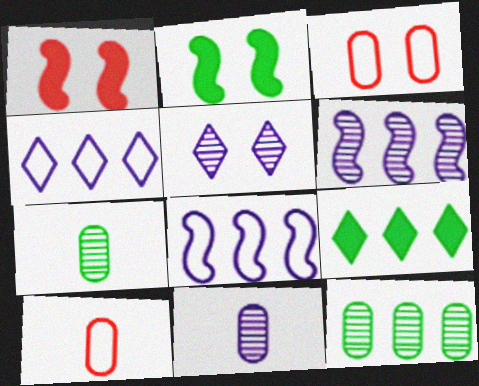[[1, 4, 7], 
[2, 3, 5], 
[5, 6, 11]]